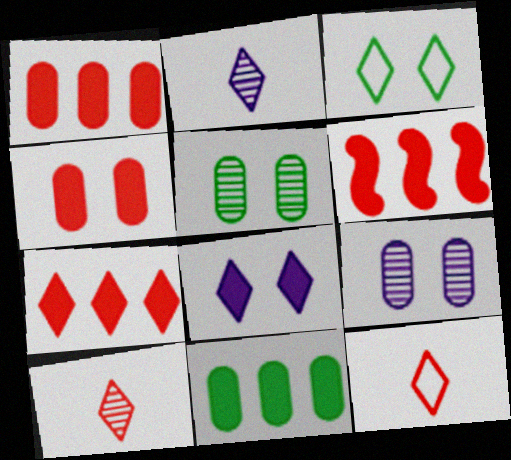[[1, 6, 7], 
[2, 3, 7]]